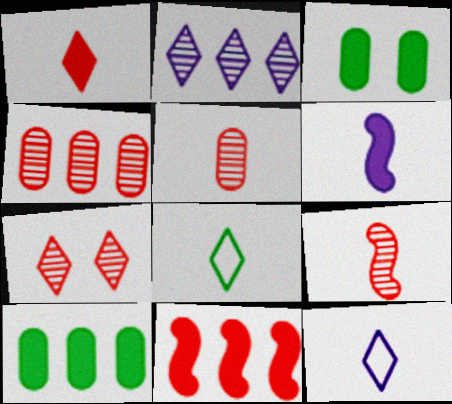[[4, 7, 9], 
[5, 6, 8]]